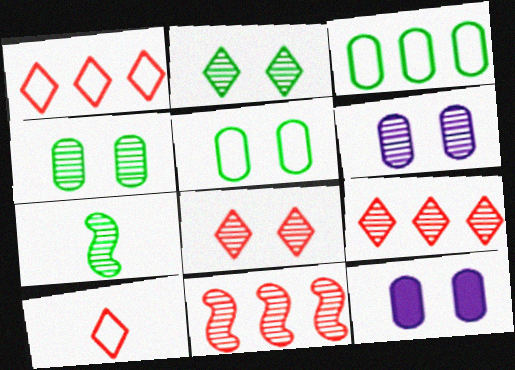[[1, 7, 12], 
[6, 7, 9]]